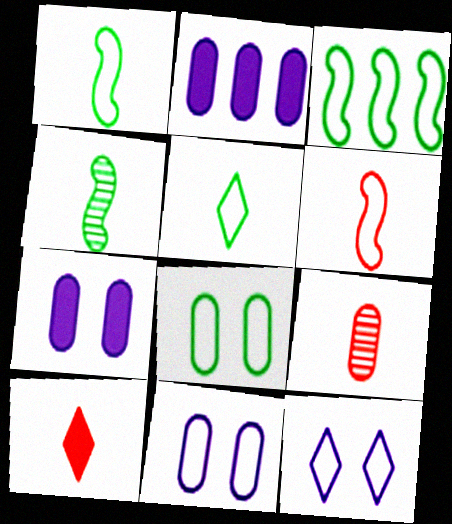[[2, 8, 9], 
[3, 5, 8], 
[6, 9, 10]]